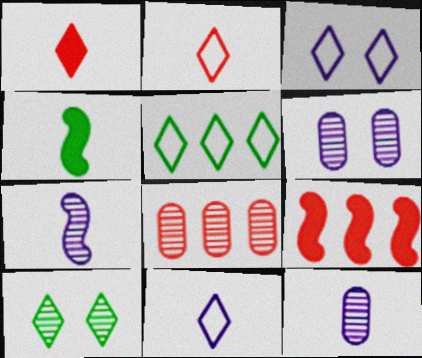[[2, 3, 5], 
[2, 4, 12], 
[3, 4, 8], 
[7, 8, 10]]